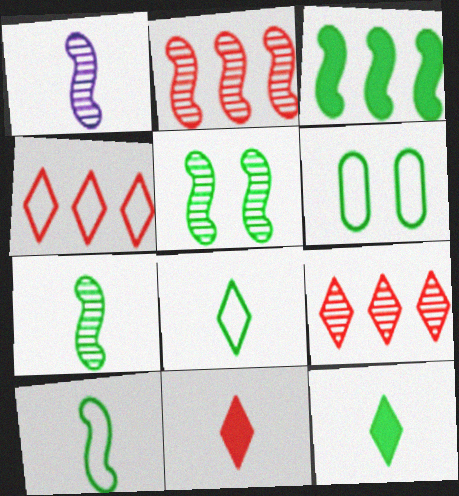[[1, 2, 5], 
[3, 5, 10]]